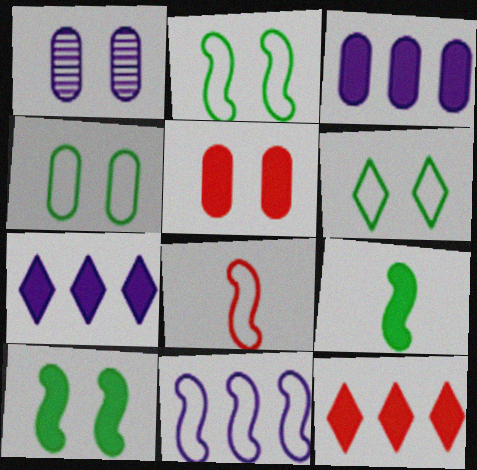[[1, 4, 5], 
[2, 4, 6], 
[2, 8, 11], 
[5, 7, 9]]